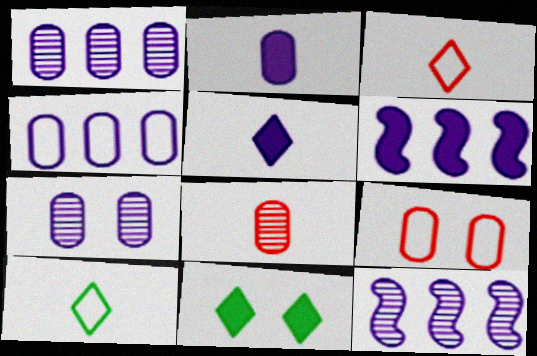[[2, 4, 7]]